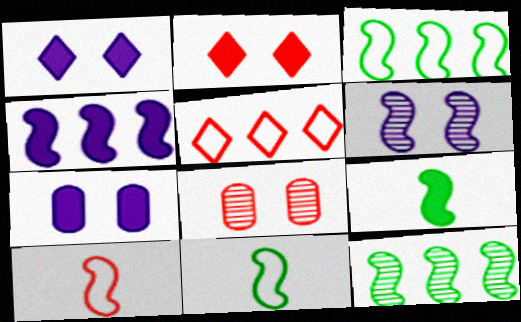[]